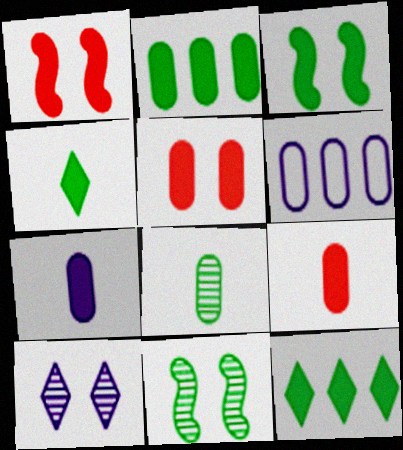[[1, 7, 12], 
[2, 3, 4], 
[2, 5, 7], 
[5, 6, 8]]